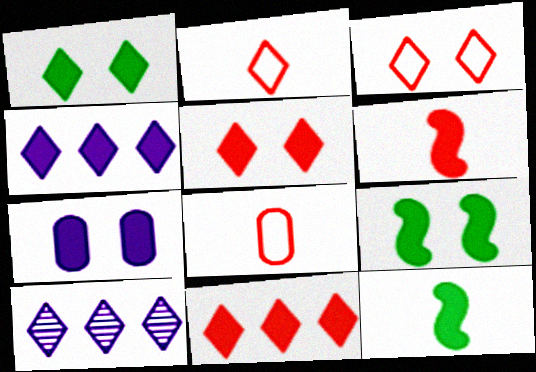[[1, 2, 10], 
[5, 7, 9], 
[7, 11, 12], 
[8, 9, 10]]